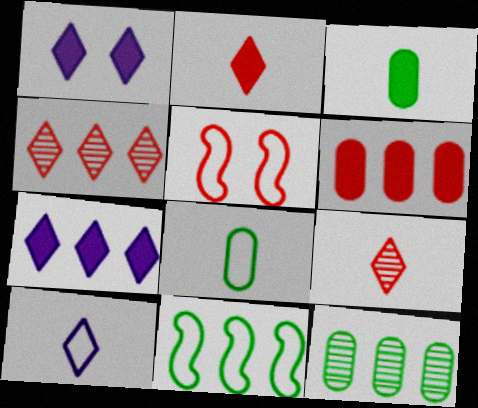[[5, 6, 9]]